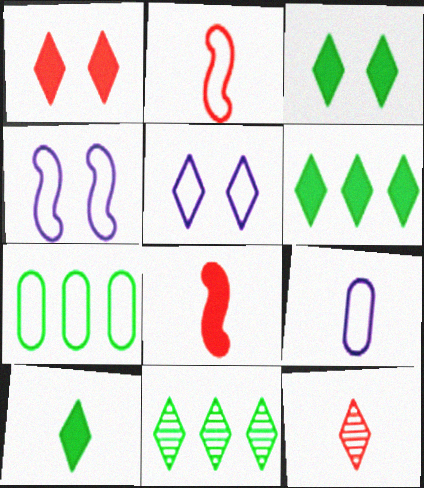[[2, 5, 7], 
[3, 6, 10], 
[5, 6, 12]]